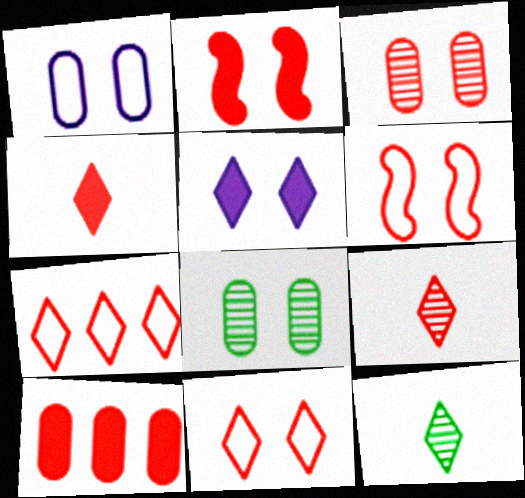[[2, 3, 11], 
[2, 4, 10], 
[5, 6, 8], 
[5, 7, 12], 
[6, 9, 10]]